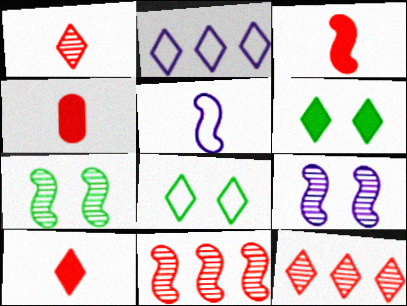[[1, 2, 6], 
[2, 4, 7], 
[3, 4, 10]]